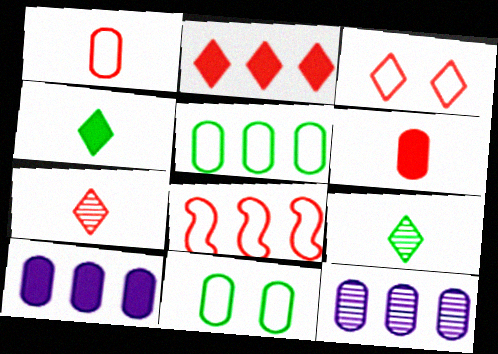[[1, 3, 8], 
[2, 3, 7], 
[6, 11, 12]]